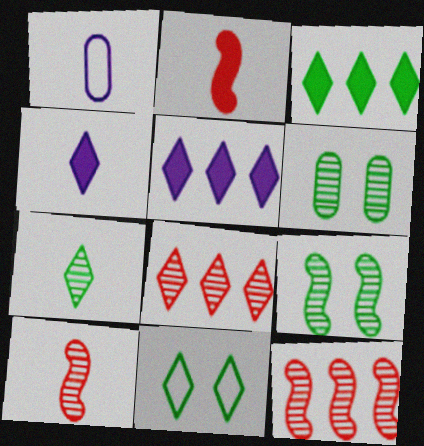[[1, 2, 7], 
[3, 7, 11], 
[4, 8, 11]]